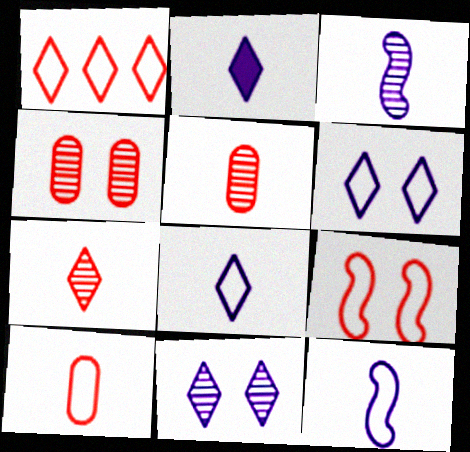[[1, 9, 10]]